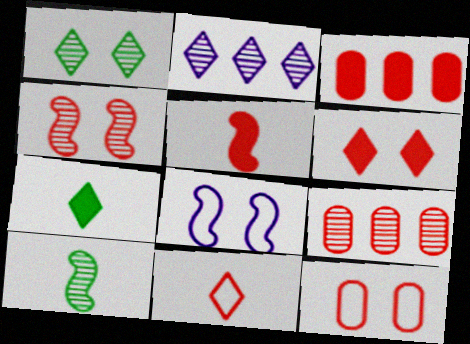[[3, 4, 11], 
[3, 5, 6], 
[4, 6, 12], 
[7, 8, 9]]